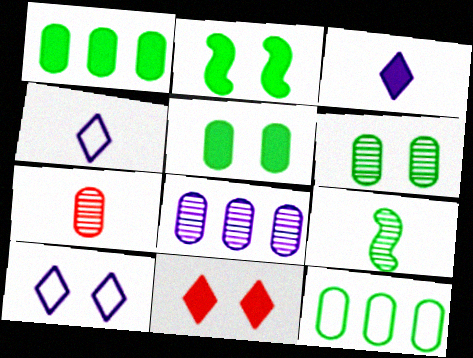[[6, 7, 8]]